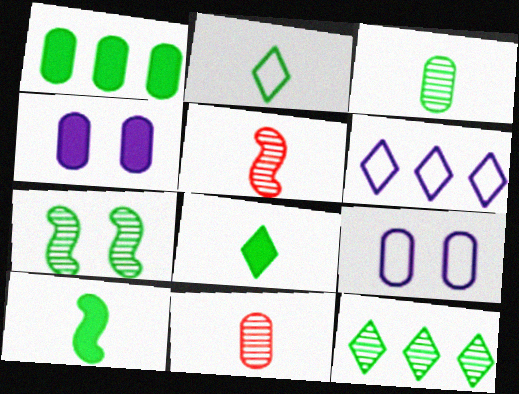[[1, 2, 7], 
[1, 9, 11], 
[2, 3, 10], 
[3, 7, 12]]